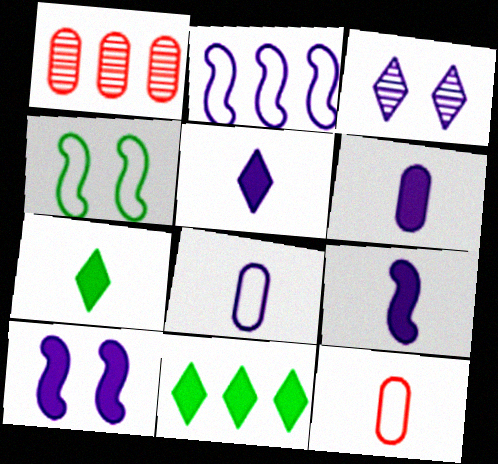[[1, 2, 11], 
[1, 4, 5], 
[2, 3, 6], 
[5, 6, 9]]